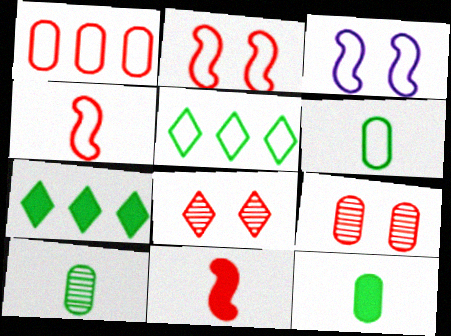[[1, 8, 11], 
[6, 10, 12]]